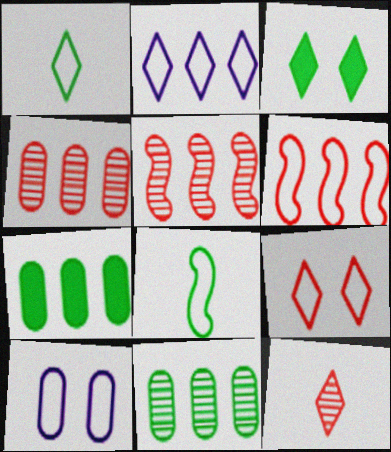[[1, 2, 9], 
[1, 6, 10], 
[2, 3, 12], 
[2, 5, 7], 
[3, 8, 11]]